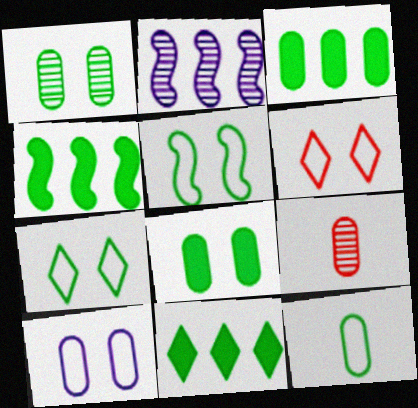[[1, 3, 12], 
[3, 4, 11], 
[3, 9, 10], 
[5, 6, 10]]